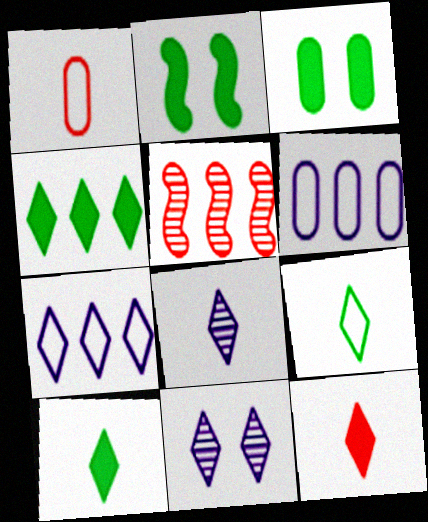[[4, 5, 6], 
[8, 9, 12]]